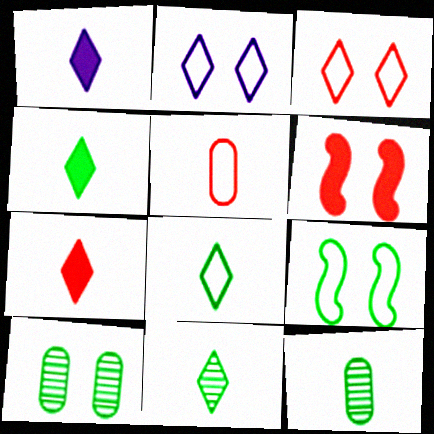[[1, 4, 7], 
[2, 6, 10], 
[4, 8, 11]]